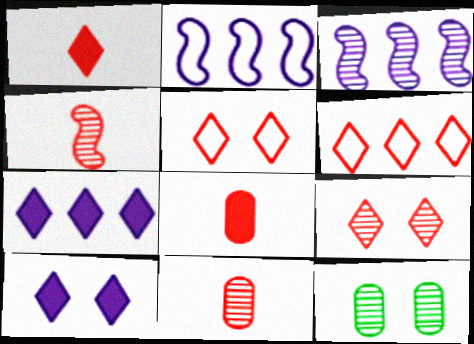[[1, 2, 12], 
[1, 6, 9]]